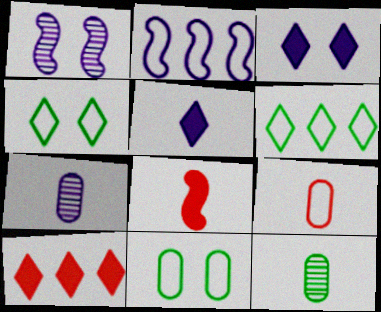[[2, 3, 7], 
[2, 4, 9]]